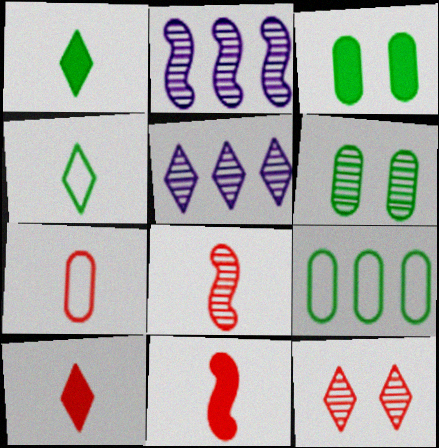[[5, 6, 8], 
[7, 8, 10]]